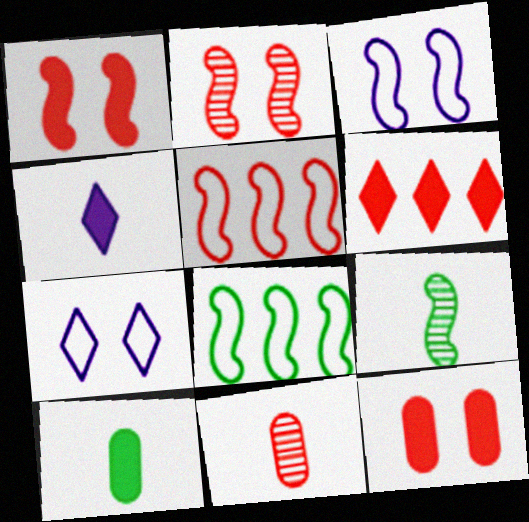[]